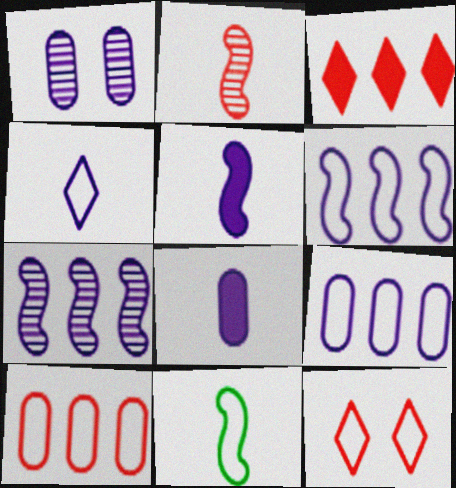[[1, 3, 11], 
[1, 8, 9], 
[2, 5, 11], 
[9, 11, 12]]